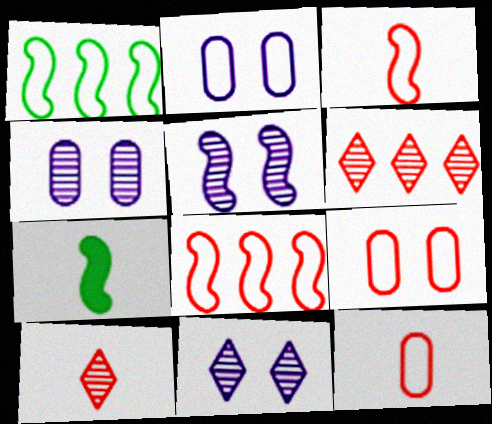[[2, 6, 7], 
[4, 5, 11], 
[5, 7, 8]]